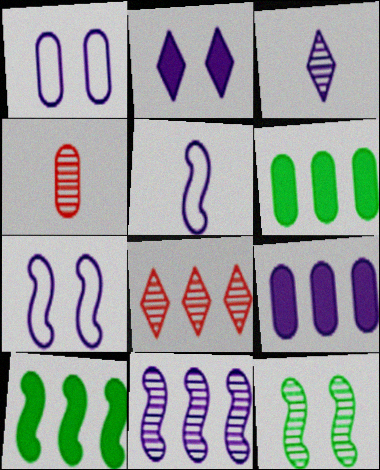[[1, 4, 6], 
[3, 7, 9]]